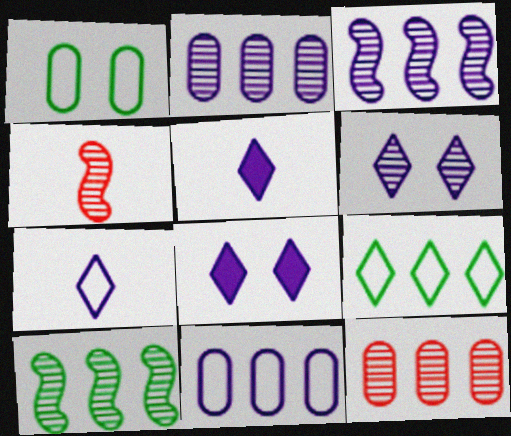[]